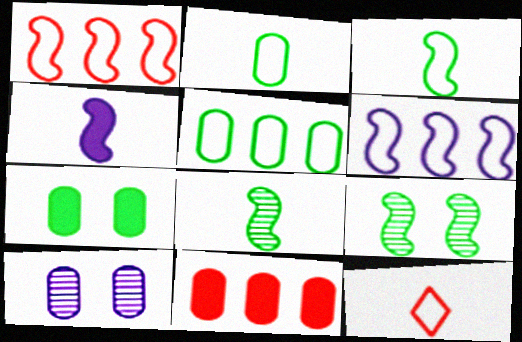[[1, 4, 9], 
[2, 10, 11]]